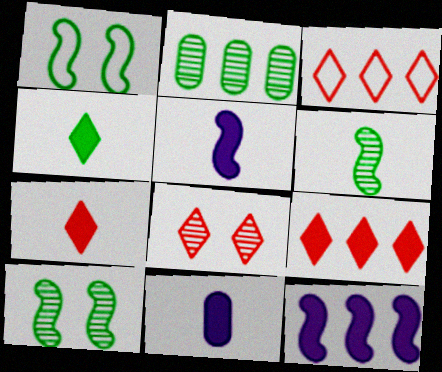[[1, 2, 4], 
[2, 3, 12], 
[3, 7, 8], 
[3, 10, 11]]